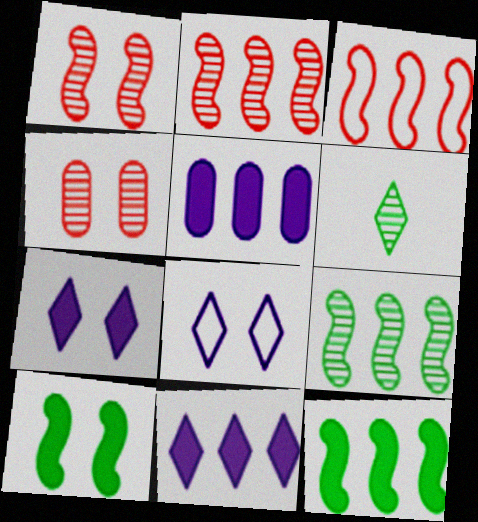[[4, 8, 10]]